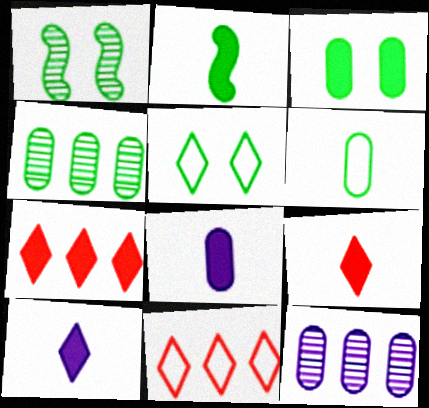[[1, 3, 5], 
[1, 8, 11], 
[2, 4, 5], 
[2, 8, 9], 
[3, 4, 6]]